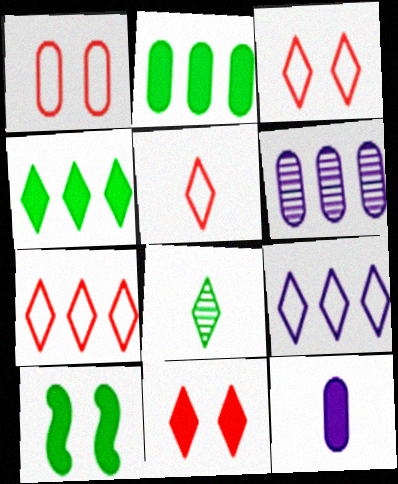[[3, 5, 7], 
[5, 6, 10], 
[8, 9, 11]]